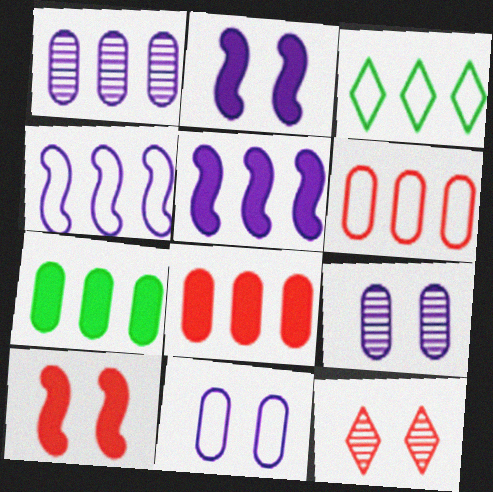[[1, 6, 7], 
[3, 4, 6]]